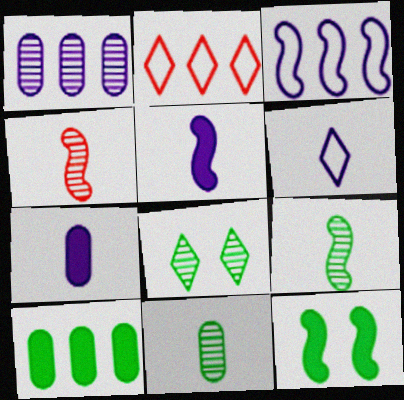[[1, 4, 8], 
[3, 4, 12]]